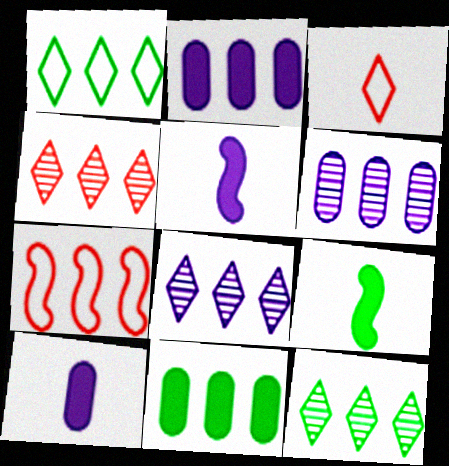[[2, 7, 12], 
[4, 8, 12], 
[7, 8, 11]]